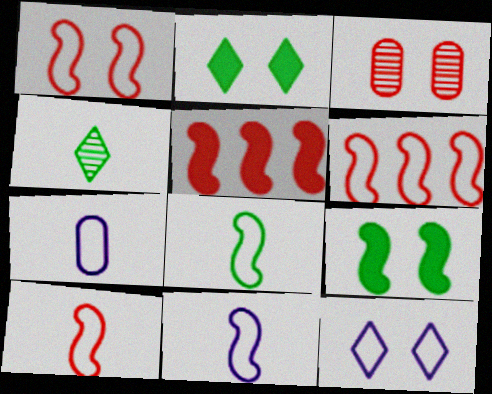[[1, 6, 10], 
[3, 9, 12], 
[8, 10, 11]]